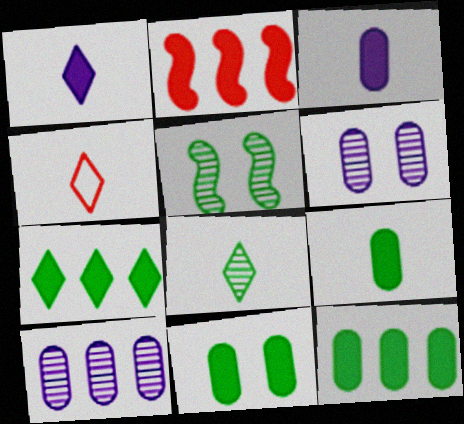[[1, 2, 11], 
[1, 4, 8], 
[9, 11, 12]]